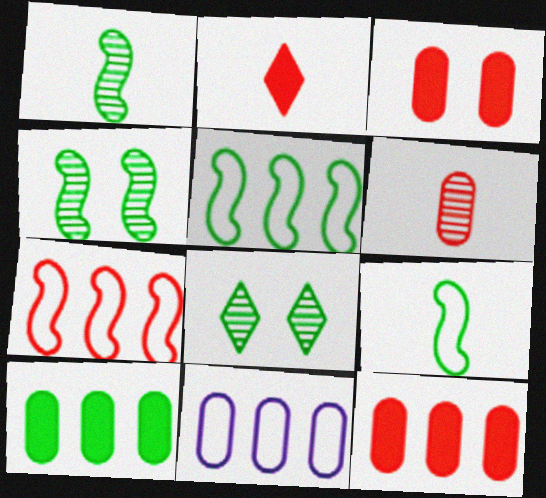[[2, 4, 11], 
[8, 9, 10]]